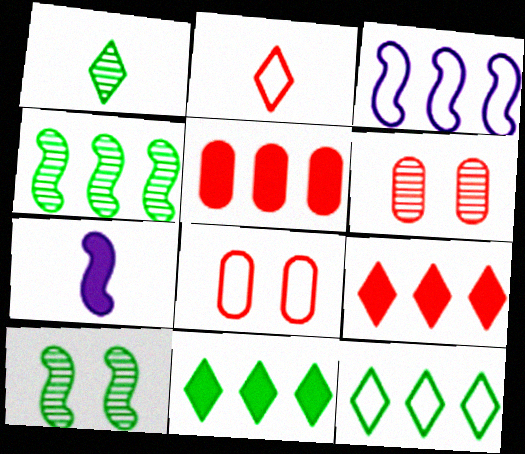[[6, 7, 12]]